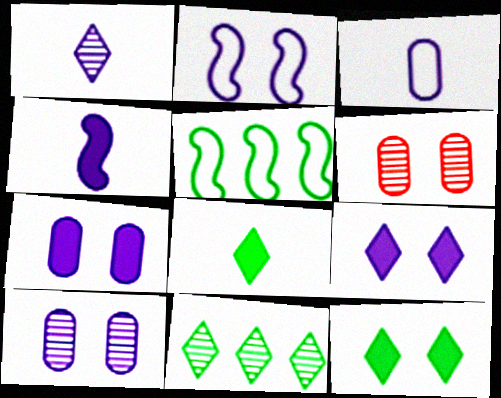[[1, 3, 4], 
[2, 6, 12], 
[2, 9, 10]]